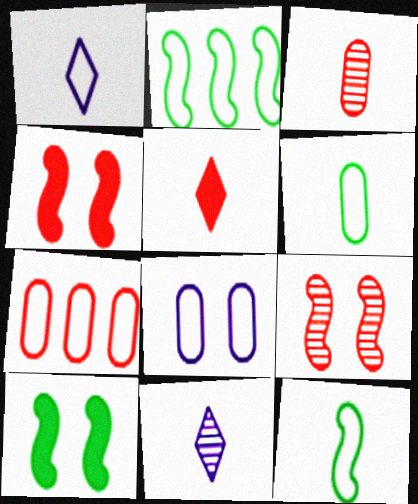[[5, 7, 9], 
[6, 7, 8], 
[7, 10, 11]]